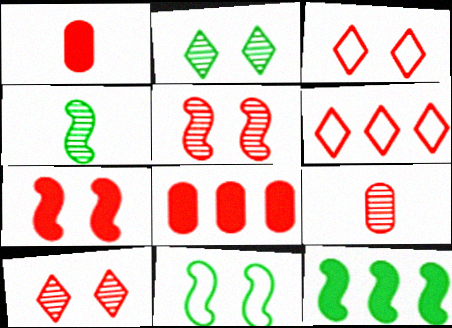[[1, 5, 6], 
[4, 11, 12], 
[6, 7, 9]]